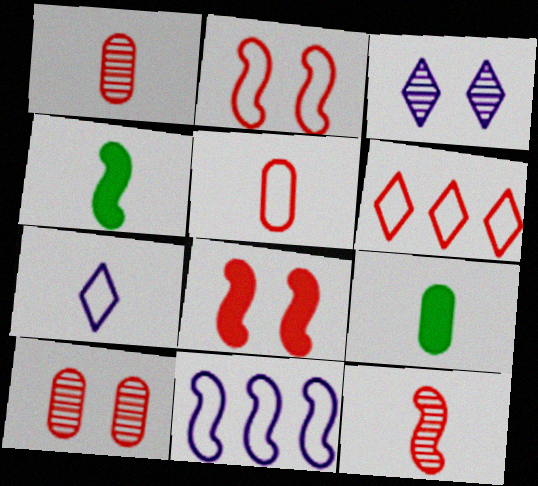[[1, 4, 7], 
[1, 6, 8], 
[2, 5, 6], 
[7, 9, 12]]